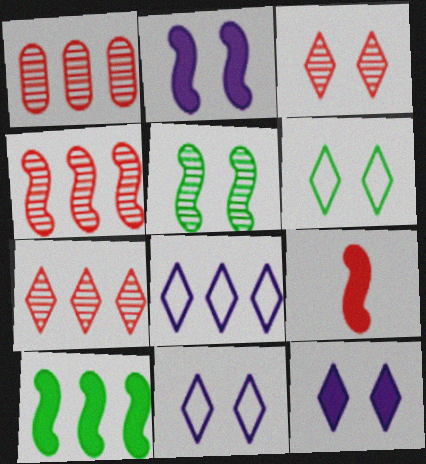[[1, 4, 7], 
[1, 8, 10], 
[2, 9, 10], 
[3, 6, 12]]